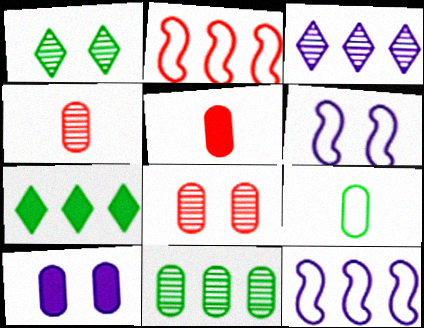[[1, 5, 12], 
[4, 6, 7]]